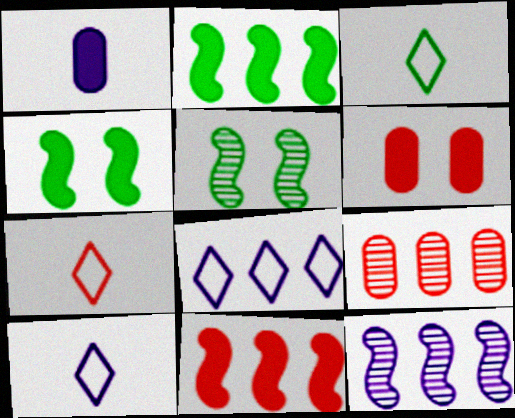[[2, 8, 9], 
[3, 6, 12], 
[3, 7, 10], 
[4, 9, 10]]